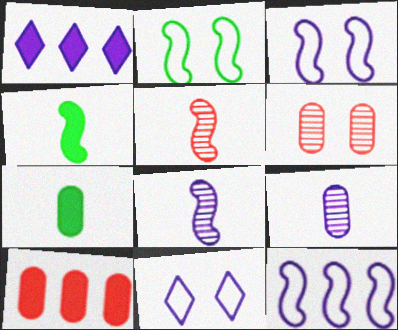[[1, 3, 9]]